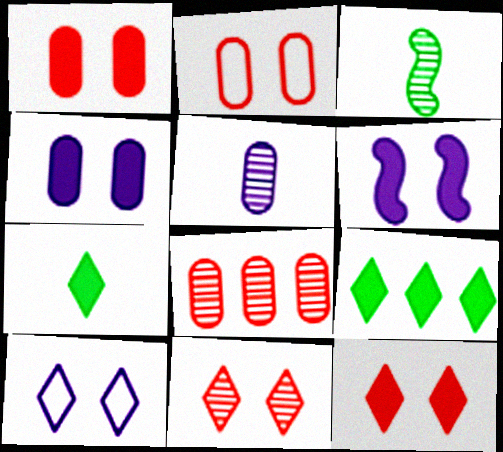[]